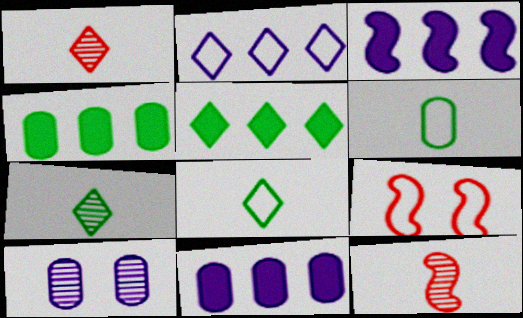[[2, 6, 9], 
[7, 9, 11]]